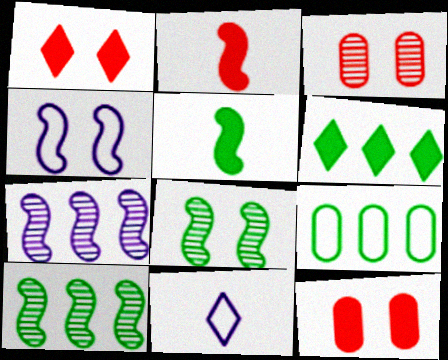[[2, 4, 10], 
[6, 9, 10], 
[10, 11, 12]]